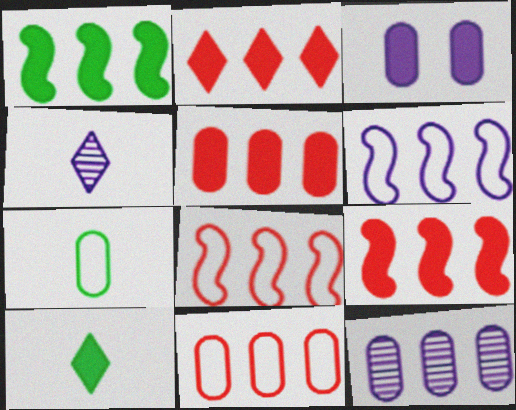[[2, 5, 9], 
[3, 4, 6], 
[3, 9, 10]]